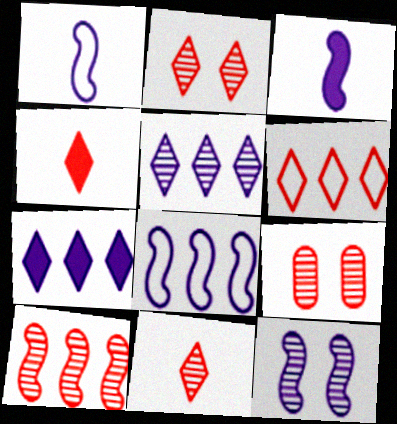[[2, 4, 6], 
[3, 8, 12], 
[9, 10, 11]]